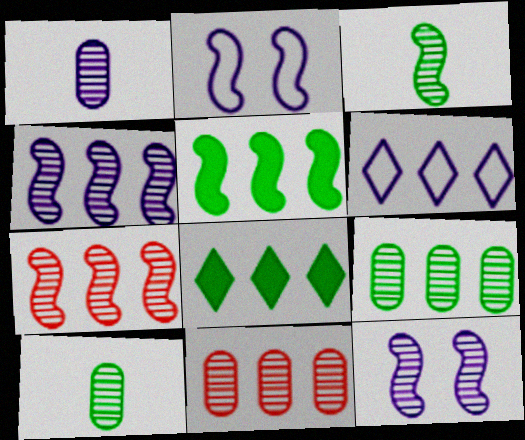[[3, 7, 12], 
[5, 6, 11]]